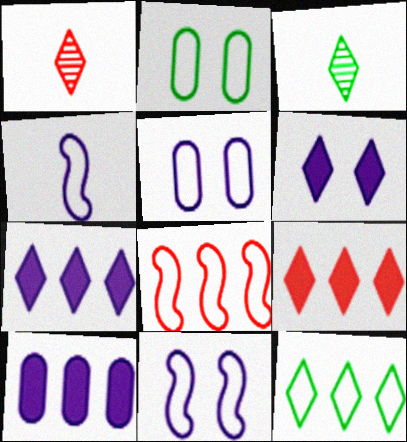[[1, 6, 12]]